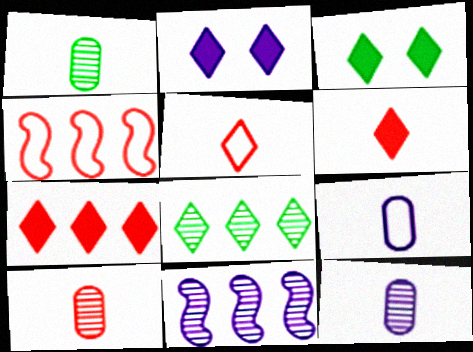[[1, 2, 4], 
[1, 10, 12], 
[2, 5, 8], 
[2, 9, 11], 
[3, 4, 12]]